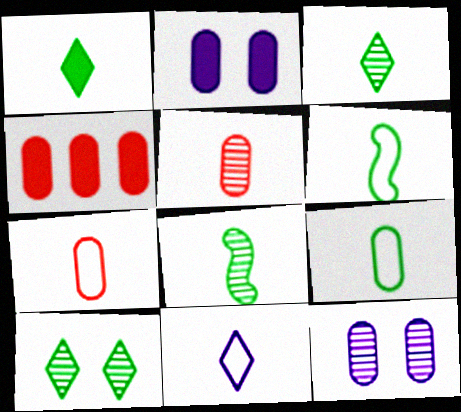[[1, 8, 9], 
[4, 9, 12], 
[6, 7, 11]]